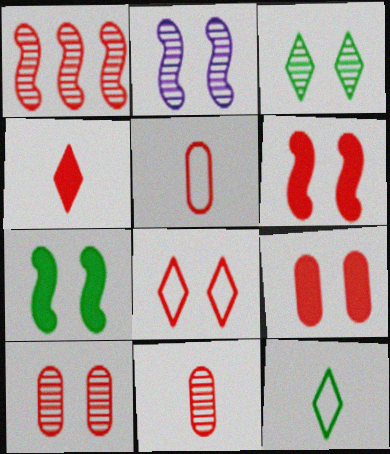[[2, 3, 10], 
[6, 8, 10]]